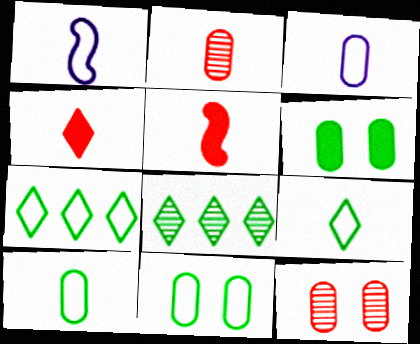[]